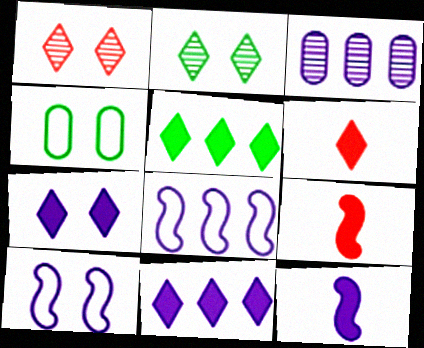[[3, 8, 11], 
[5, 6, 7]]